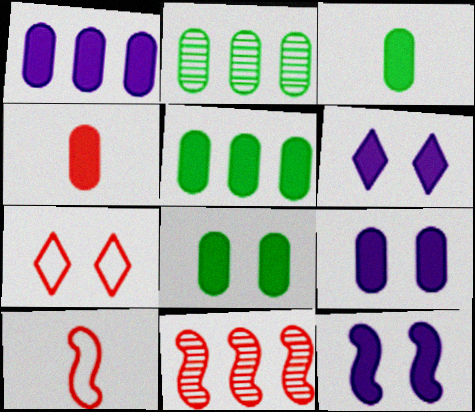[[1, 4, 8], 
[2, 6, 10], 
[3, 5, 8], 
[4, 5, 9], 
[4, 7, 11], 
[6, 9, 12]]